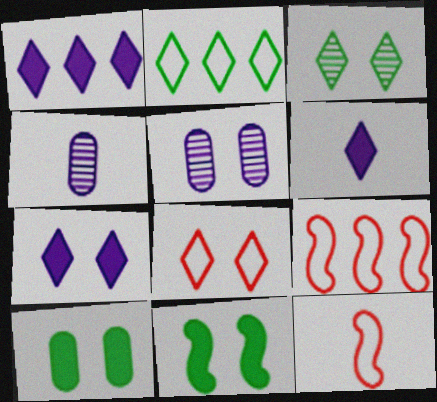[[1, 6, 7], 
[3, 7, 8], 
[5, 8, 11]]